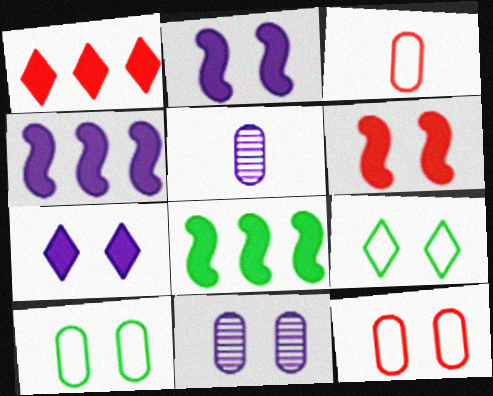[[6, 9, 11]]